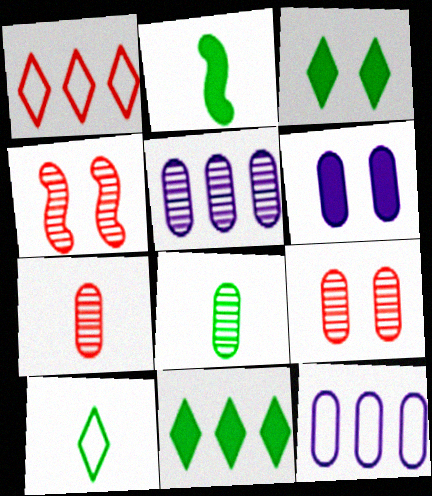[[2, 8, 10], 
[5, 8, 9]]